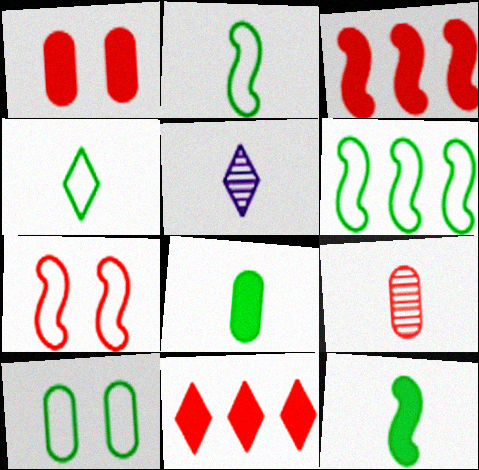[[1, 5, 6], 
[3, 5, 10], 
[4, 6, 10], 
[7, 9, 11]]